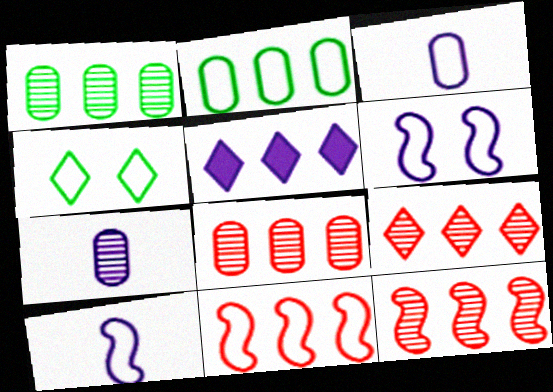[[1, 5, 11], 
[2, 5, 12], 
[3, 4, 11], 
[5, 6, 7], 
[8, 9, 12]]